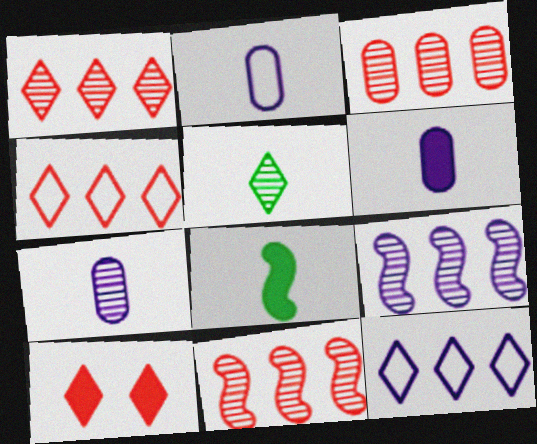[[1, 3, 11], 
[2, 6, 7], 
[5, 10, 12]]